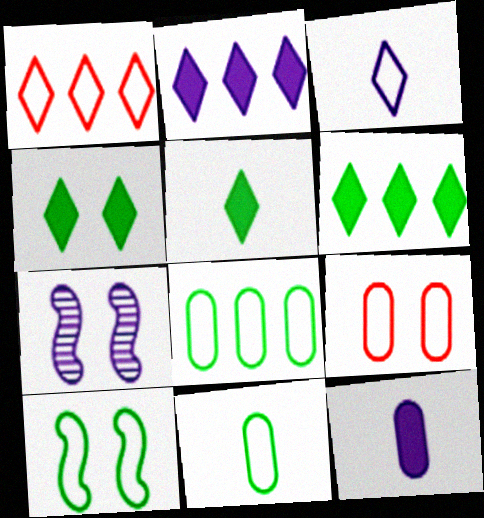[[4, 5, 6], 
[4, 7, 9]]